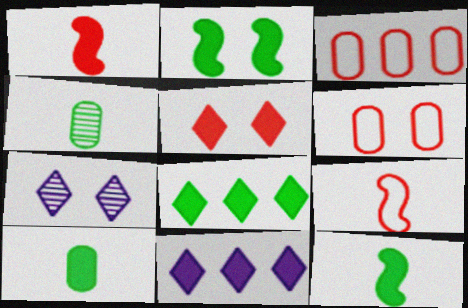[[2, 6, 7], 
[2, 8, 10], 
[3, 7, 12]]